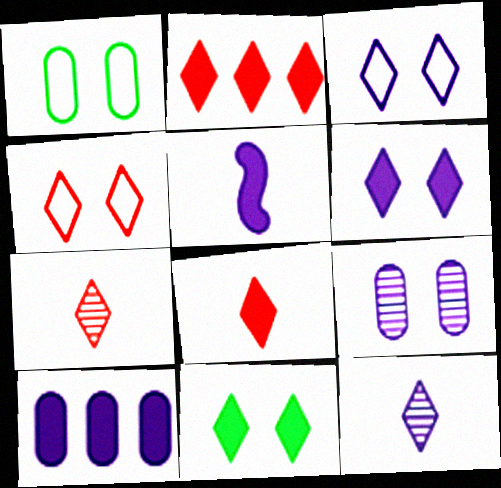[[2, 4, 7], 
[5, 6, 10]]